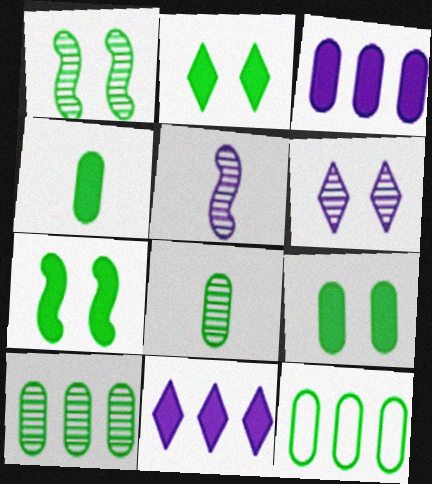[[2, 7, 9], 
[8, 9, 12]]